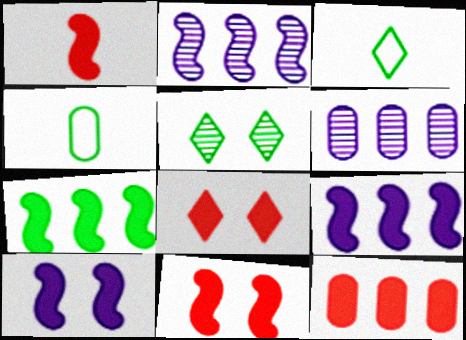[[1, 7, 10], 
[1, 8, 12], 
[2, 4, 8], 
[3, 6, 11], 
[4, 5, 7]]